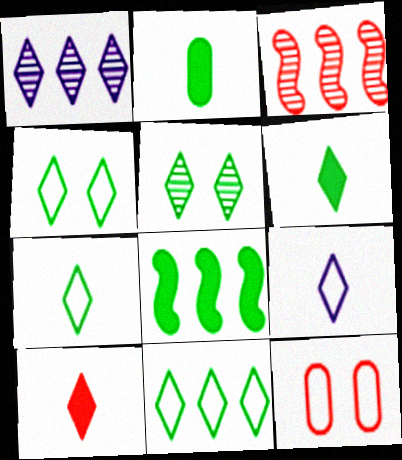[[1, 4, 10], 
[3, 10, 12], 
[4, 7, 11], 
[5, 6, 11]]